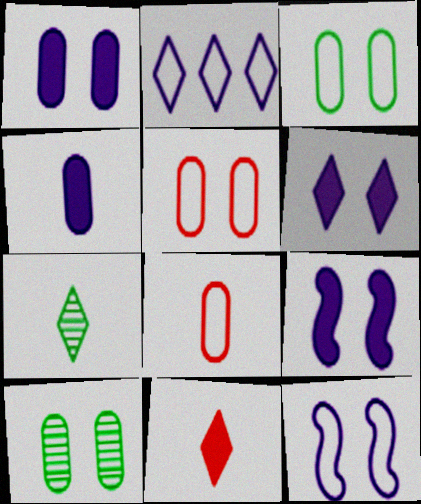[[1, 5, 10], 
[1, 6, 9]]